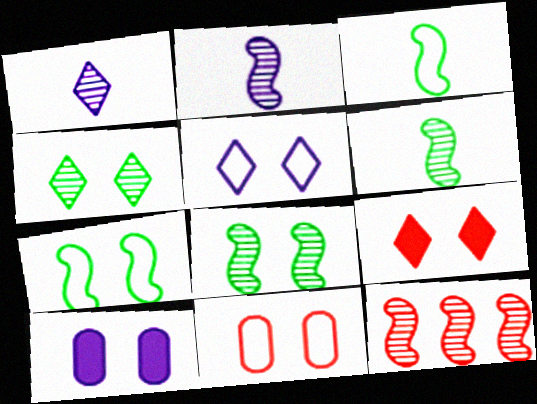[[2, 8, 12], 
[4, 5, 9], 
[5, 7, 11]]